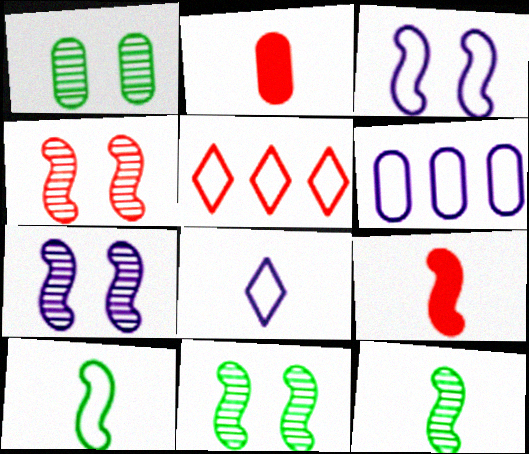[[1, 2, 6], 
[2, 4, 5], 
[2, 8, 12], 
[3, 6, 8], 
[4, 7, 11]]